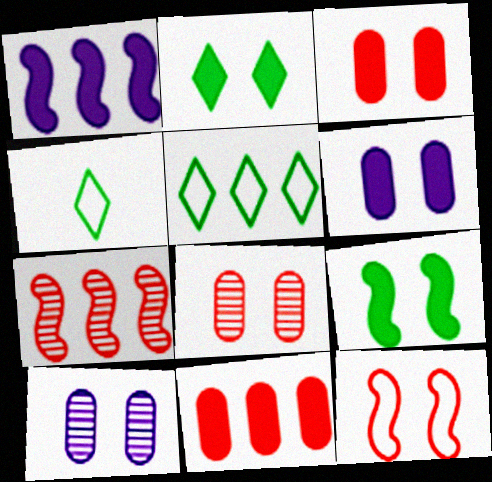[[1, 4, 8], 
[2, 10, 12], 
[4, 6, 7]]